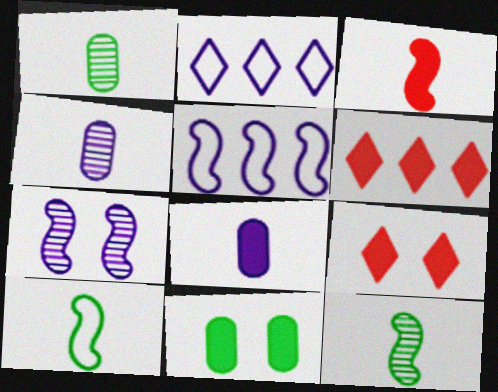[[1, 5, 9], 
[2, 7, 8]]